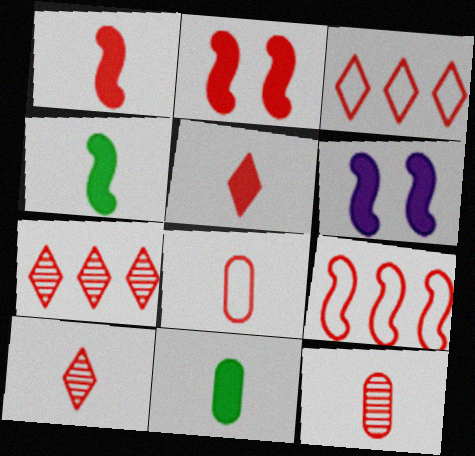[[1, 8, 10], 
[2, 3, 12], 
[2, 7, 8]]